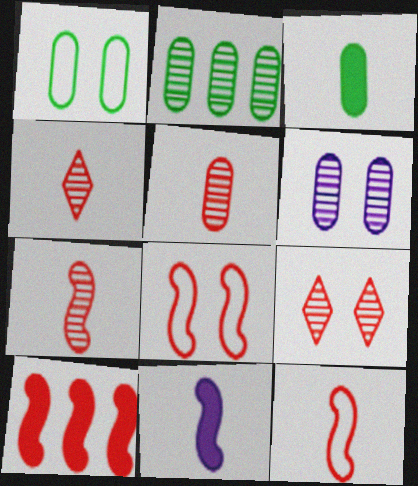[[1, 2, 3], 
[2, 5, 6], 
[4, 5, 7], 
[7, 8, 10]]